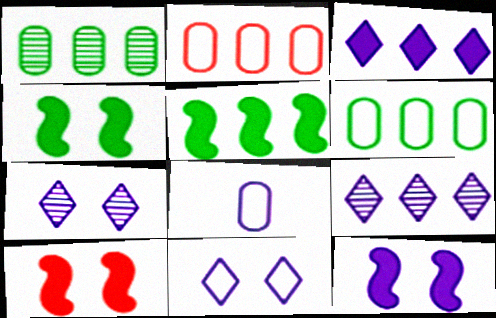[[2, 5, 9], 
[4, 10, 12], 
[8, 9, 12]]